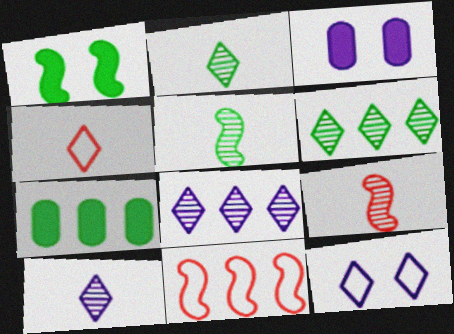[[2, 3, 11], 
[7, 8, 11], 
[7, 9, 12]]